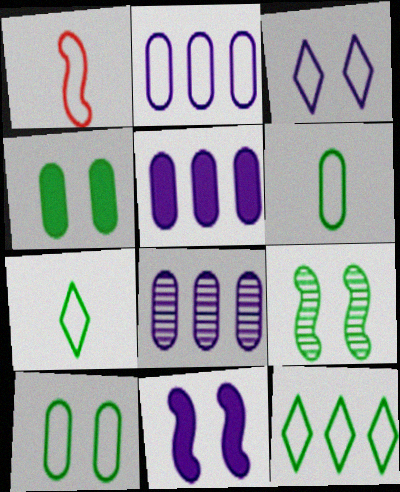[[2, 5, 8]]